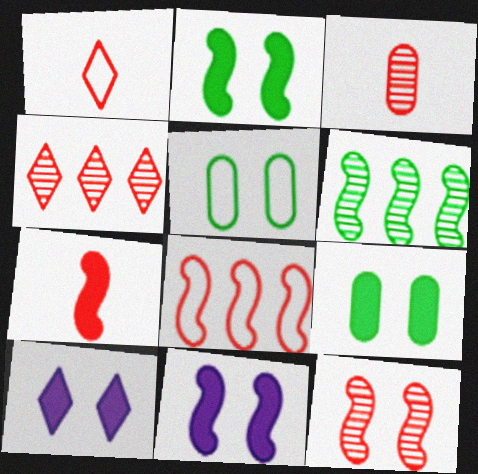[[1, 3, 7], 
[3, 4, 12], 
[5, 10, 12], 
[7, 8, 12]]